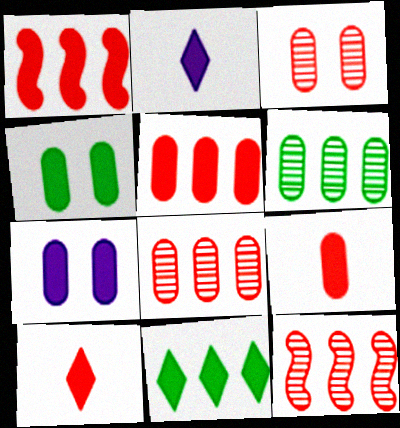[[1, 2, 4]]